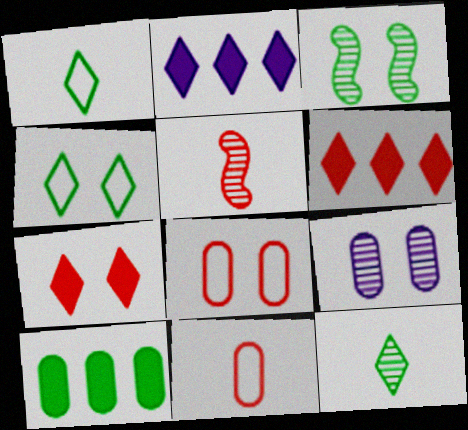[[1, 3, 10], 
[2, 3, 11], 
[5, 6, 8], 
[9, 10, 11]]